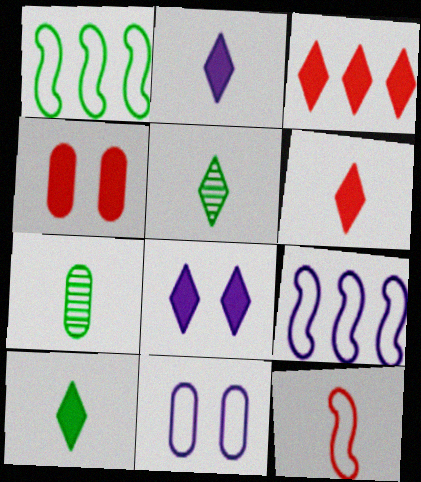[[2, 6, 10], 
[2, 7, 12], 
[3, 8, 10], 
[4, 5, 9]]